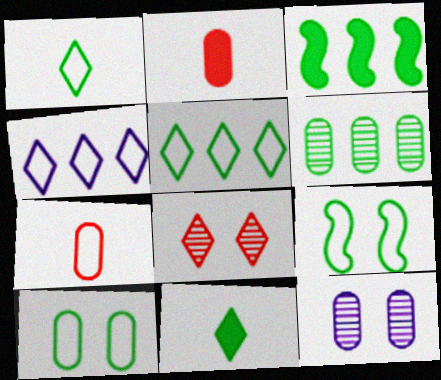[[3, 5, 6], 
[4, 7, 9], 
[4, 8, 11], 
[6, 9, 11]]